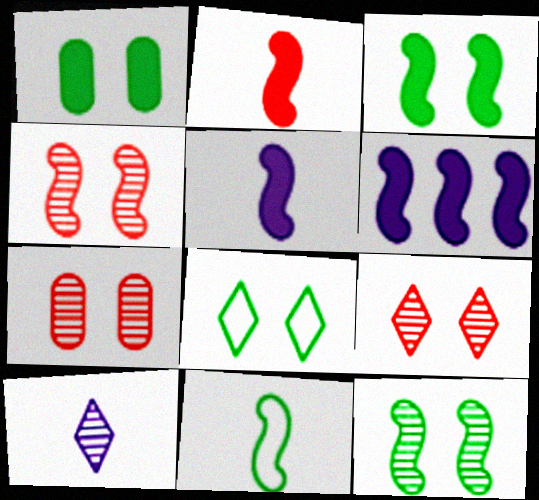[[1, 8, 12], 
[2, 3, 6], 
[4, 6, 11], 
[4, 7, 9]]